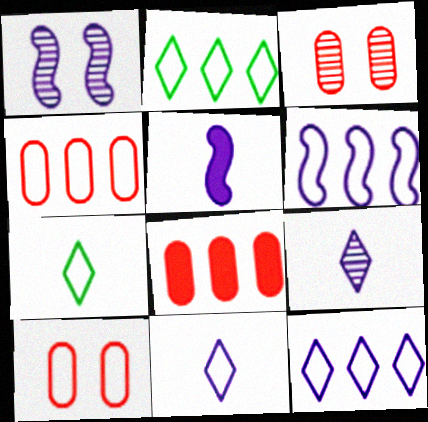[[1, 5, 6], 
[1, 7, 8], 
[2, 3, 5], 
[2, 4, 6], 
[6, 7, 10]]